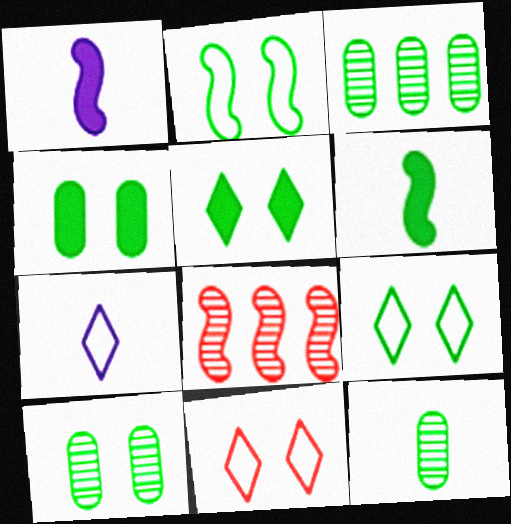[[1, 2, 8], 
[1, 3, 11], 
[2, 5, 10], 
[3, 6, 9], 
[3, 10, 12], 
[4, 7, 8]]